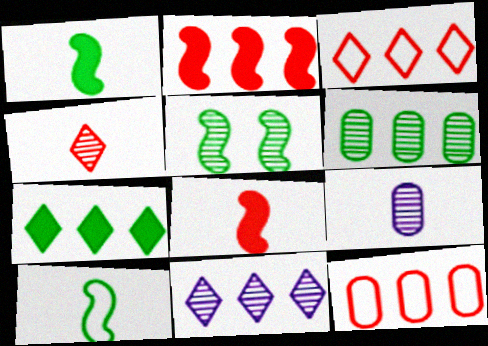[[3, 7, 11]]